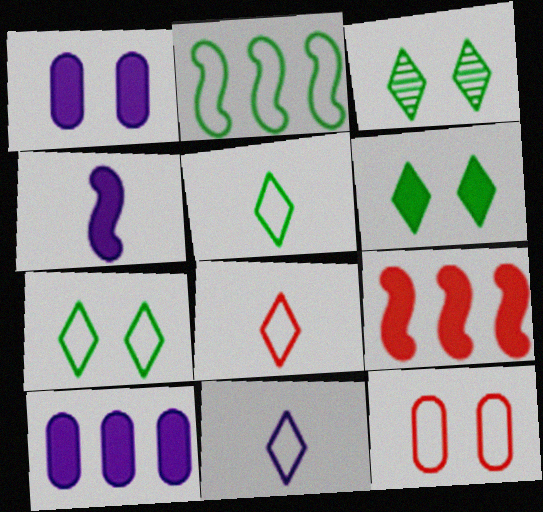[[2, 11, 12], 
[3, 6, 7], 
[5, 8, 11]]